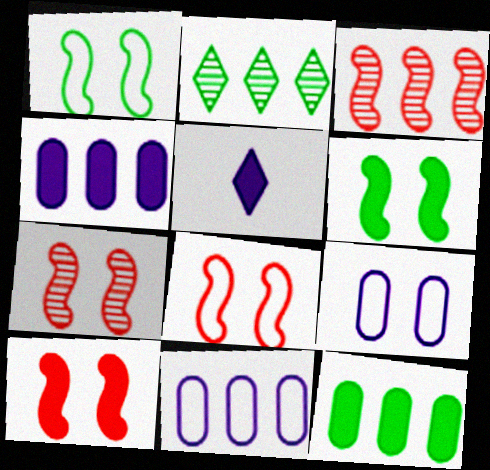[[5, 10, 12], 
[7, 8, 10]]